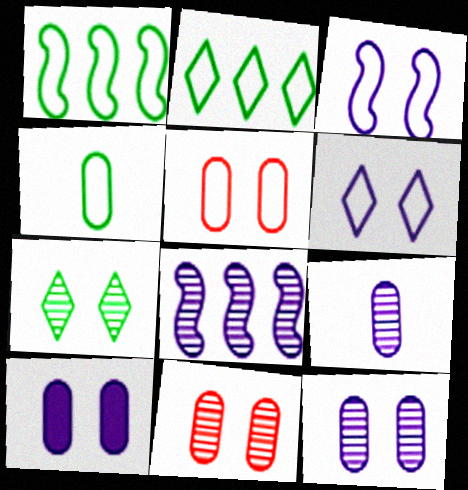[]